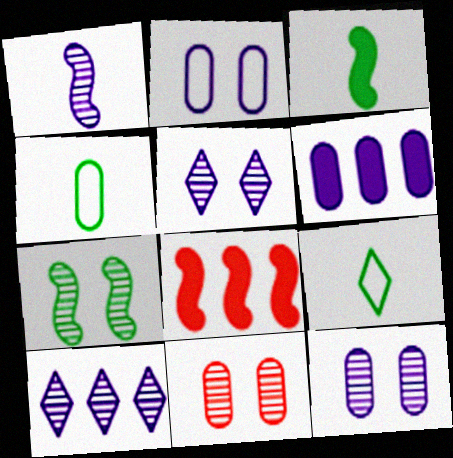[[1, 10, 12], 
[4, 5, 8], 
[4, 6, 11], 
[5, 7, 11], 
[8, 9, 12]]